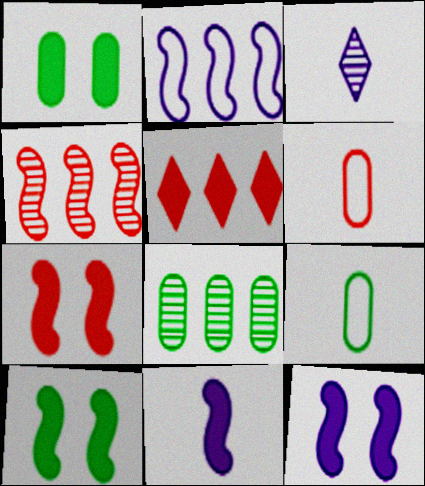[[1, 5, 11], 
[1, 8, 9], 
[2, 5, 8], 
[7, 10, 12]]